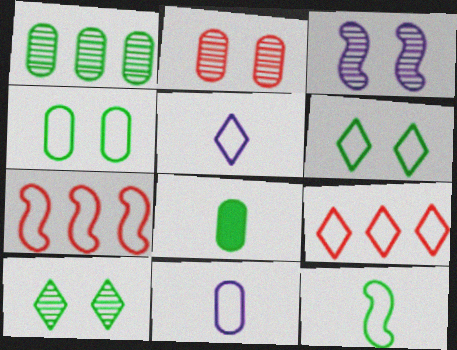[[1, 4, 8], 
[2, 3, 10], 
[3, 8, 9], 
[4, 5, 7], 
[5, 6, 9], 
[6, 7, 11]]